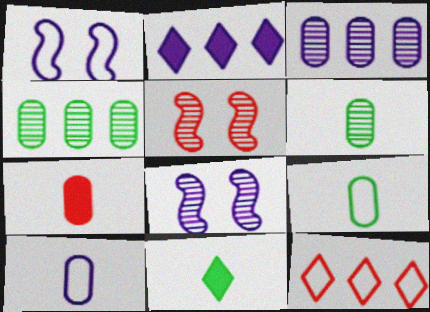[[1, 9, 12], 
[2, 5, 9], 
[2, 8, 10], 
[5, 7, 12], 
[6, 7, 10]]